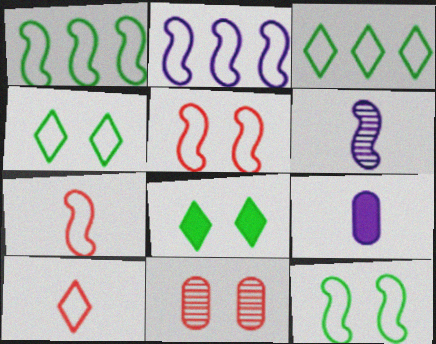[[2, 7, 12]]